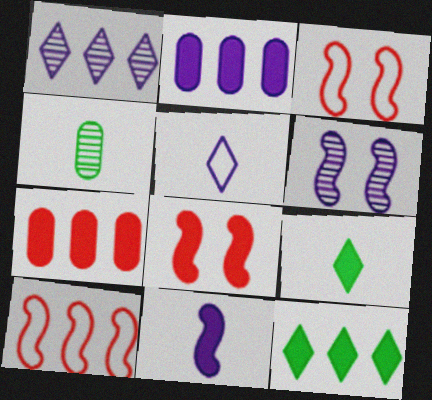[[2, 5, 6], 
[2, 8, 9]]